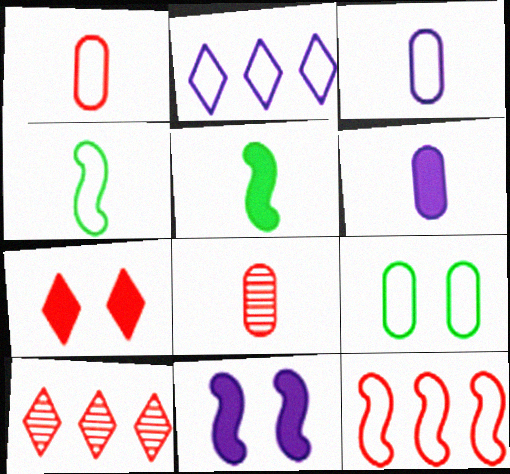[[7, 8, 12]]